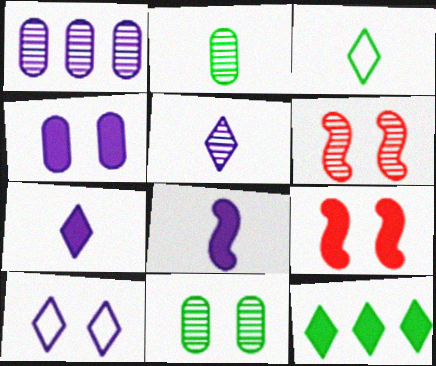[[1, 3, 9], 
[1, 8, 10], 
[9, 10, 11]]